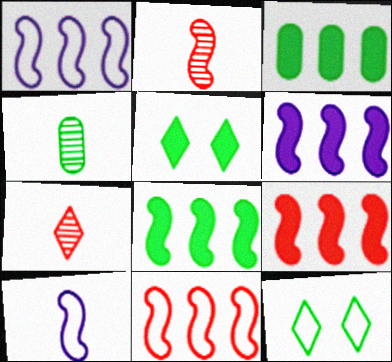[[4, 8, 12], 
[6, 8, 9]]